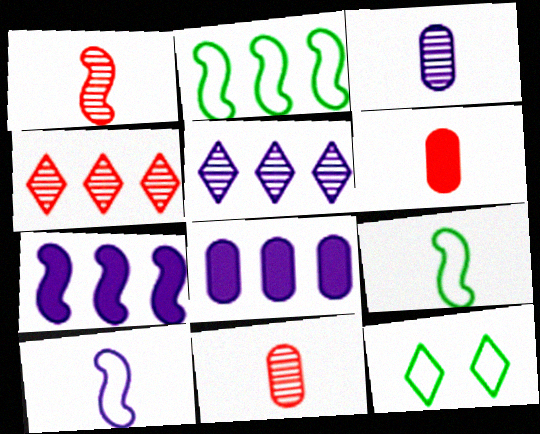[[1, 8, 12], 
[2, 4, 8], 
[7, 11, 12]]